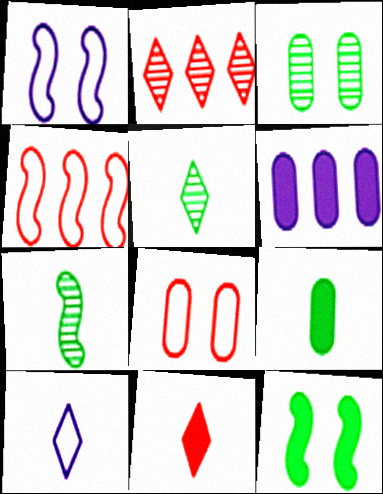[[1, 2, 9], 
[5, 10, 11], 
[6, 11, 12]]